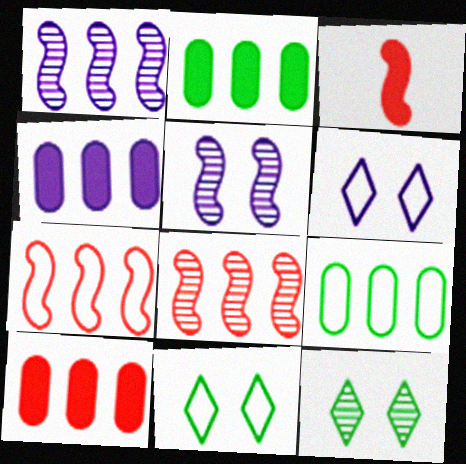[[2, 4, 10]]